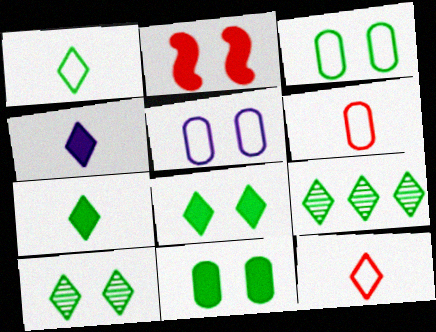[[1, 8, 9], 
[2, 5, 10]]